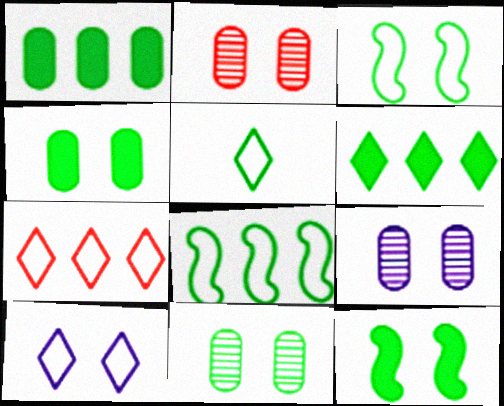[[2, 9, 11], 
[2, 10, 12], 
[5, 7, 10]]